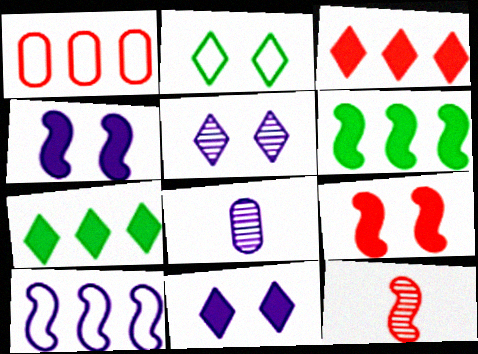[[8, 10, 11]]